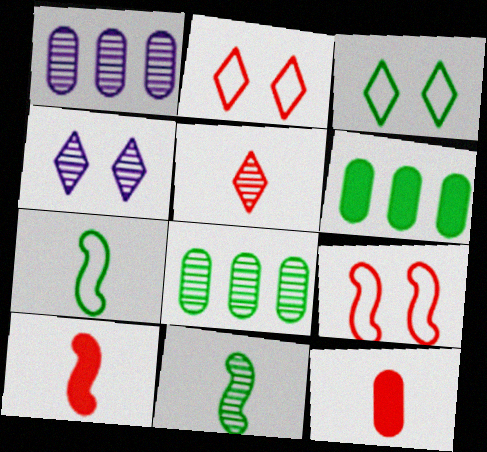[[1, 3, 10], 
[3, 6, 11]]